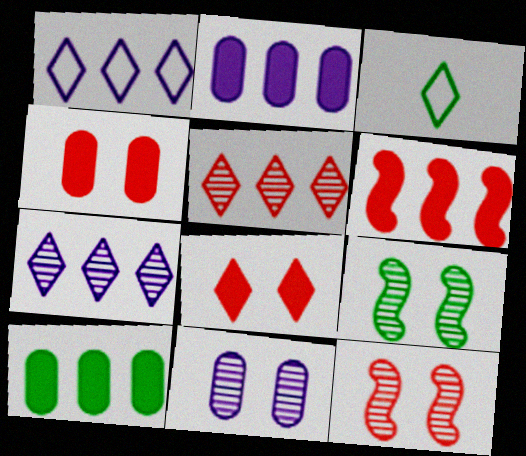[[2, 3, 12], 
[3, 6, 11], 
[3, 7, 8], 
[3, 9, 10]]